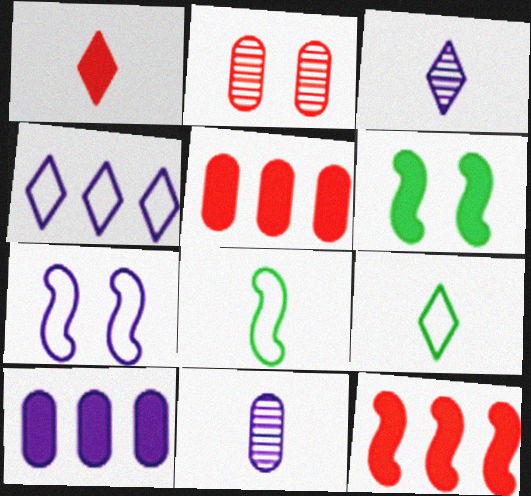[[1, 3, 9], 
[1, 6, 10], 
[1, 8, 11], 
[3, 7, 10]]